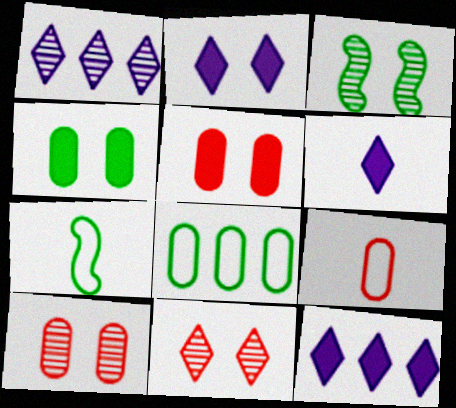[[1, 5, 7], 
[2, 6, 12], 
[3, 9, 12], 
[7, 10, 12]]